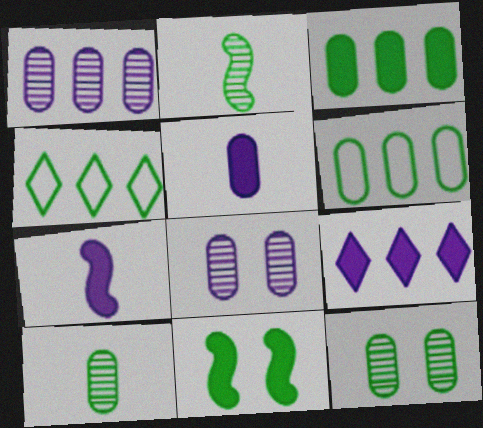[[4, 10, 11]]